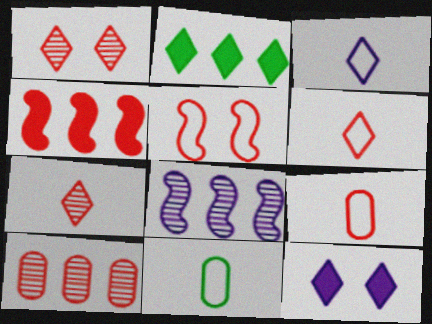[[1, 2, 3], 
[1, 4, 9]]